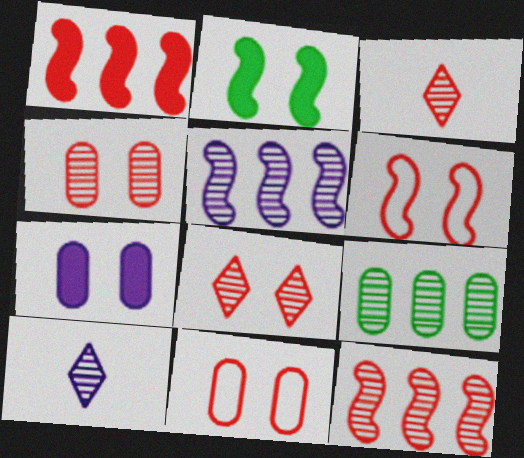[[1, 3, 11], 
[3, 4, 12]]